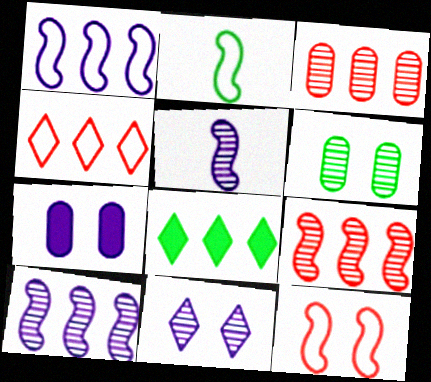[[1, 2, 12], 
[1, 3, 8], 
[2, 6, 8]]